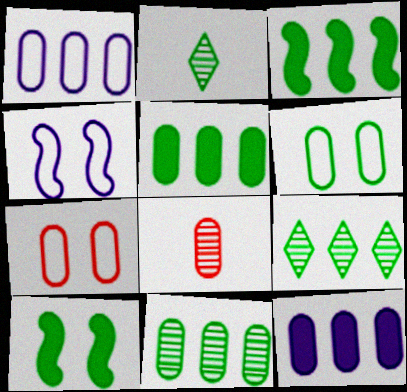[[2, 3, 6], 
[6, 8, 12]]